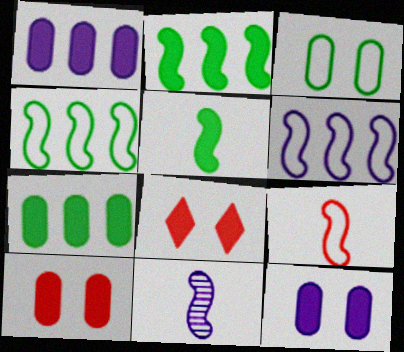[[1, 5, 8], 
[5, 9, 11]]